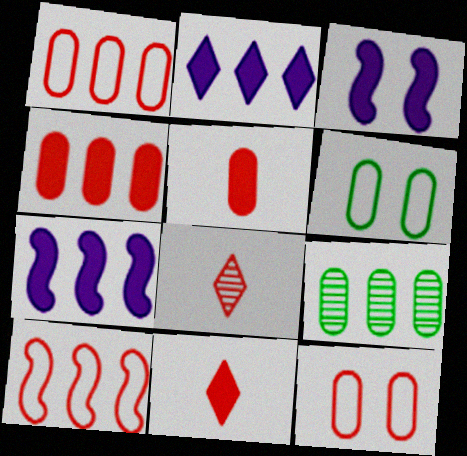[[2, 9, 10], 
[6, 7, 8]]